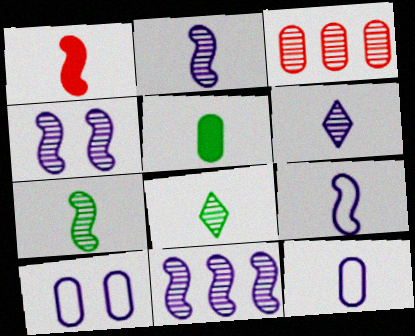[[1, 7, 9], 
[1, 8, 12], 
[2, 4, 11], 
[3, 4, 8], 
[3, 5, 10]]